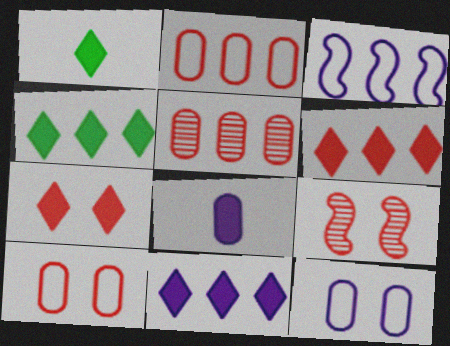[[1, 7, 11], 
[3, 4, 5], 
[4, 6, 11], 
[7, 9, 10]]